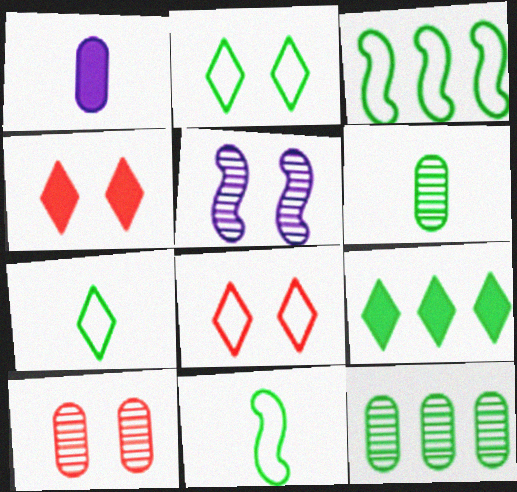[[3, 9, 12]]